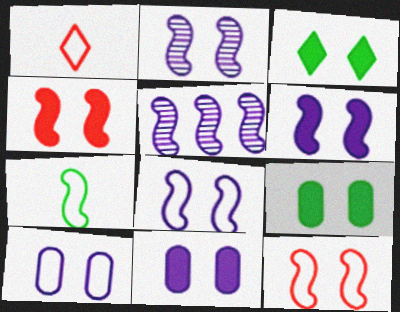[[1, 5, 9], 
[2, 6, 8], 
[3, 4, 11], 
[4, 5, 7]]